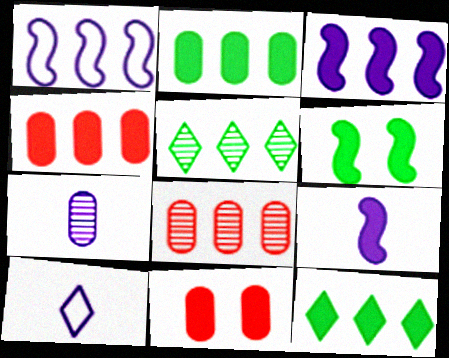[[1, 4, 5], 
[1, 8, 12], 
[3, 4, 12], 
[6, 8, 10], 
[7, 9, 10], 
[9, 11, 12]]